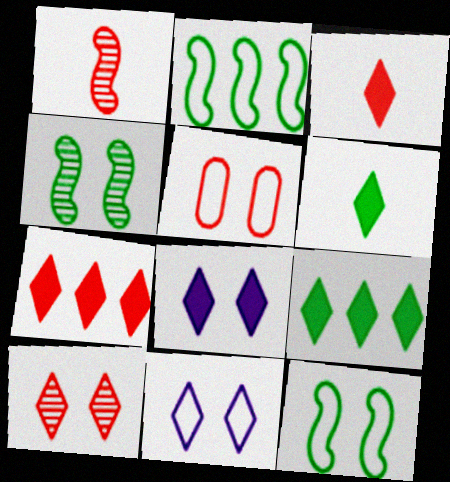[[1, 5, 7], 
[3, 8, 9], 
[4, 5, 8], 
[5, 11, 12], 
[6, 7, 8]]